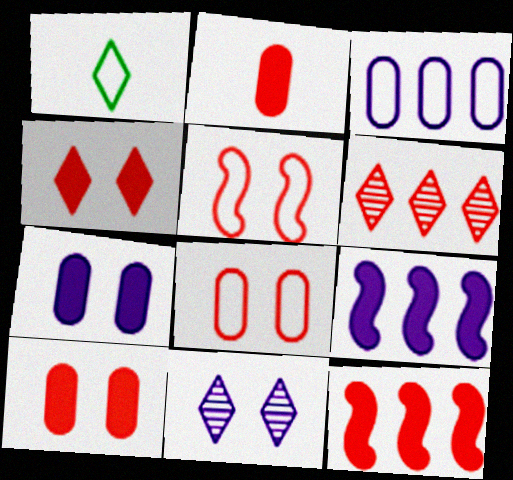[[1, 3, 5], 
[2, 4, 12], 
[2, 5, 6]]